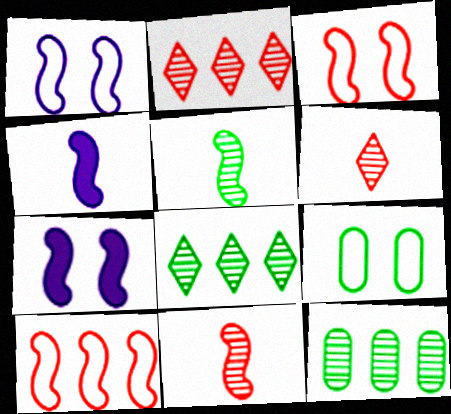[[2, 4, 9], 
[5, 7, 10]]